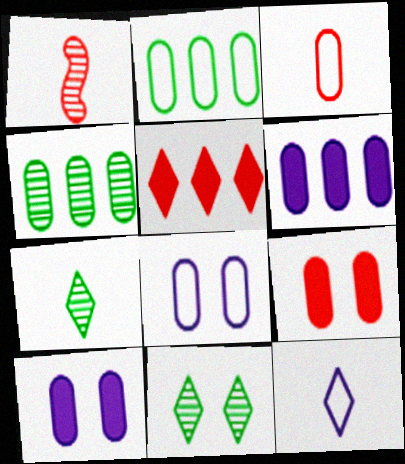[[2, 3, 8], 
[3, 4, 10], 
[5, 11, 12]]